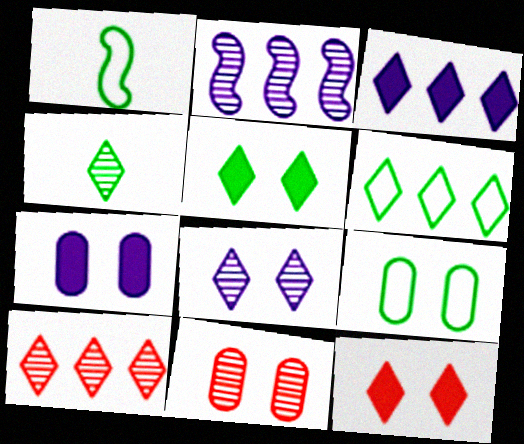[[1, 3, 11], 
[1, 6, 9], 
[1, 7, 10], 
[2, 4, 11], 
[3, 6, 10], 
[4, 5, 6], 
[4, 8, 10], 
[7, 9, 11]]